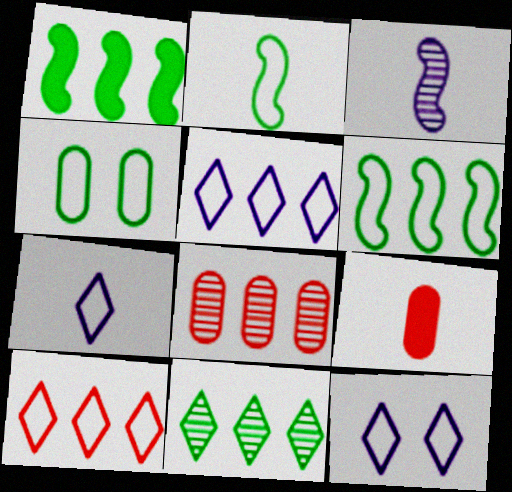[[1, 5, 8], 
[5, 7, 12]]